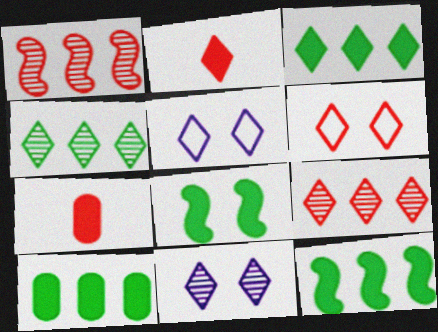[[1, 6, 7], 
[2, 4, 5], 
[2, 6, 9], 
[3, 10, 12]]